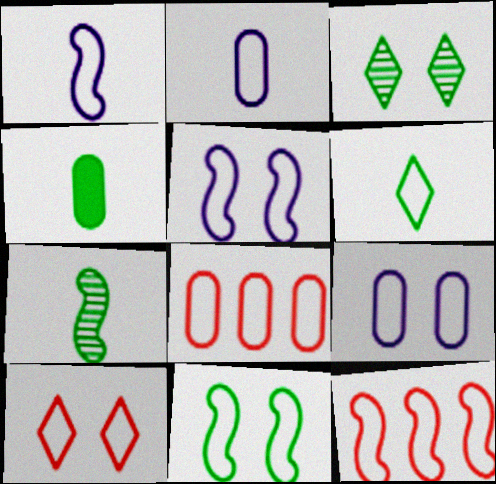[[1, 11, 12], 
[4, 6, 7], 
[5, 6, 8], 
[6, 9, 12], 
[9, 10, 11]]